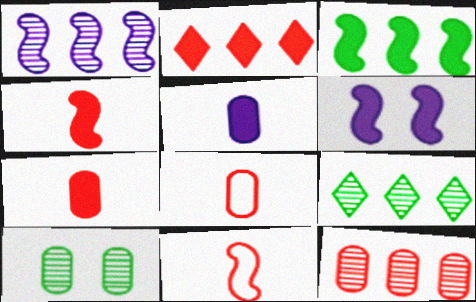[[1, 9, 12], 
[3, 4, 6], 
[6, 8, 9]]